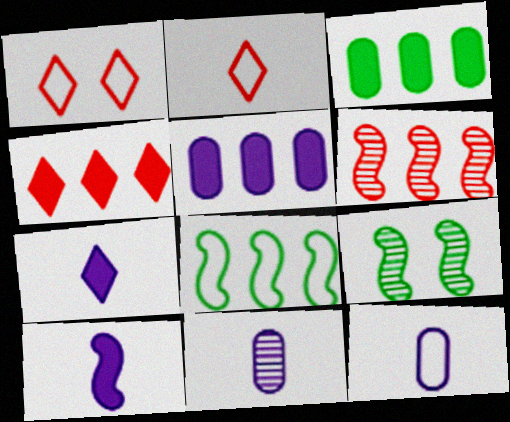[[1, 8, 12], 
[2, 5, 9], 
[4, 9, 12]]